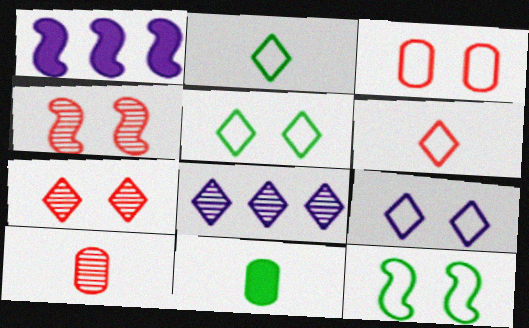[[1, 5, 10], 
[3, 9, 12]]